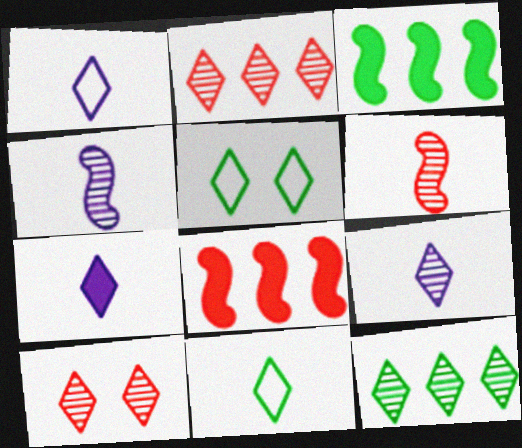[[1, 7, 9], 
[2, 5, 7], 
[9, 10, 12]]